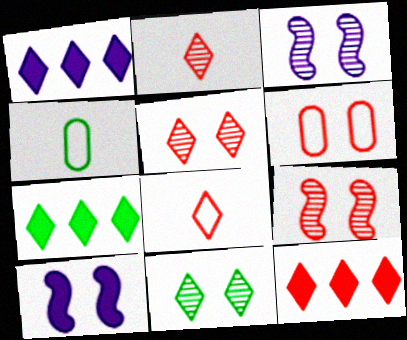[[1, 4, 9], 
[1, 7, 12], 
[1, 8, 11], 
[3, 4, 12], 
[5, 8, 12], 
[6, 10, 11]]